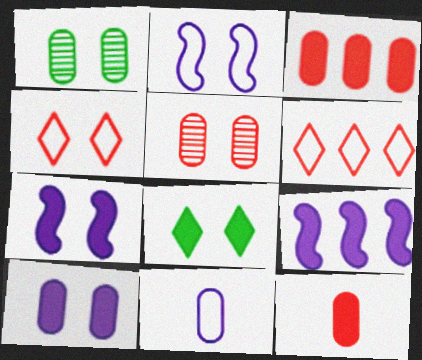[[1, 3, 11], 
[1, 4, 7], 
[2, 5, 8], 
[8, 9, 12]]